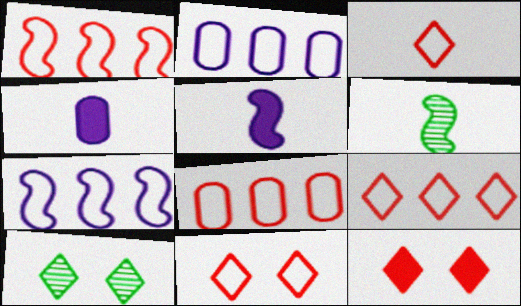[[1, 4, 10], 
[1, 8, 9], 
[2, 6, 12], 
[3, 4, 6], 
[3, 9, 11], 
[5, 8, 10]]